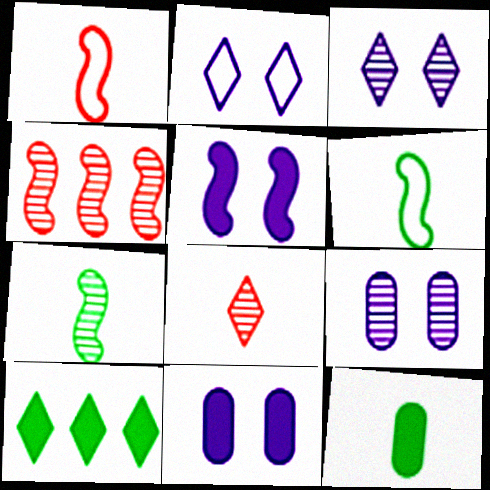[[1, 9, 10], 
[2, 4, 12], 
[2, 5, 9], 
[2, 8, 10], 
[4, 5, 6]]